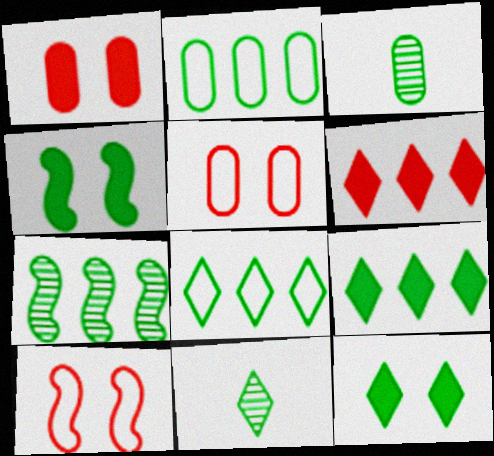[[2, 4, 11], 
[2, 7, 9], 
[3, 4, 8], 
[8, 11, 12]]